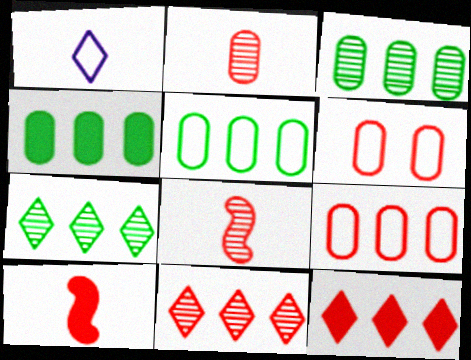[[3, 4, 5], 
[6, 8, 12], 
[6, 10, 11]]